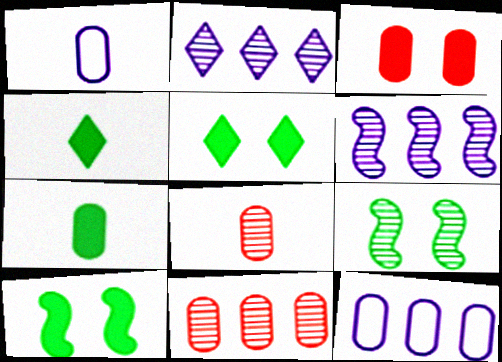[[1, 7, 8], 
[2, 8, 9]]